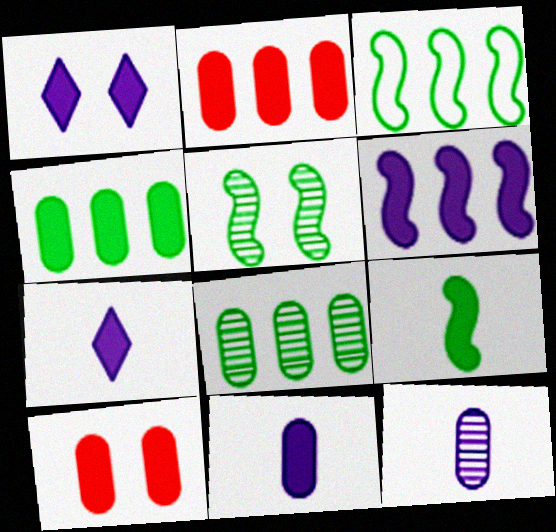[[1, 2, 9], 
[1, 6, 11], 
[3, 5, 9], 
[4, 10, 11]]